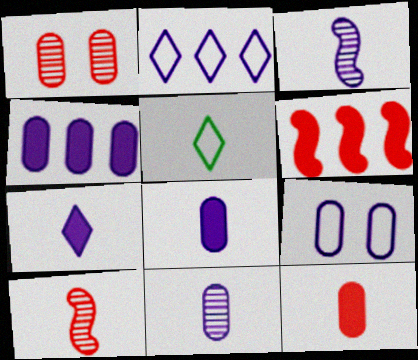[[3, 5, 12], 
[4, 9, 11], 
[5, 8, 10]]